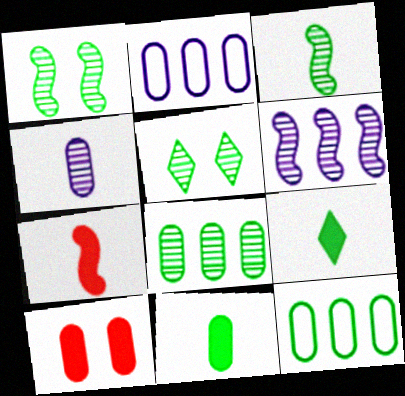[[1, 9, 12], 
[2, 5, 7], 
[3, 5, 8], 
[4, 10, 12]]